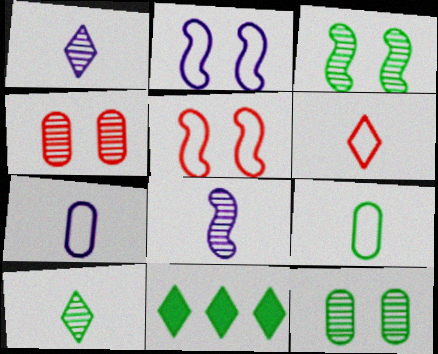[[3, 9, 11]]